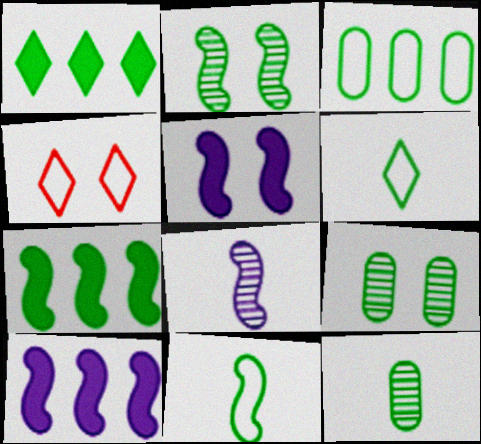[[1, 9, 11], 
[2, 7, 11], 
[4, 5, 9], 
[4, 10, 12], 
[6, 7, 9]]